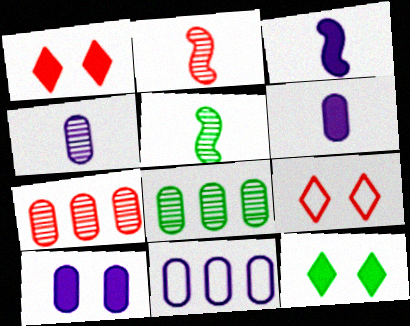[[1, 5, 11], 
[2, 11, 12], 
[3, 8, 9], 
[4, 10, 11]]